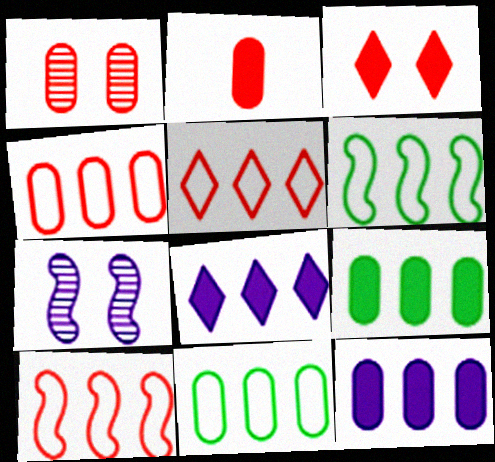[[1, 2, 4], 
[4, 5, 10]]